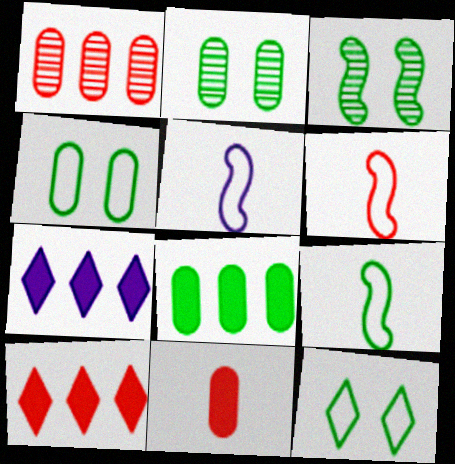[[2, 5, 10], 
[2, 6, 7], 
[5, 6, 9]]